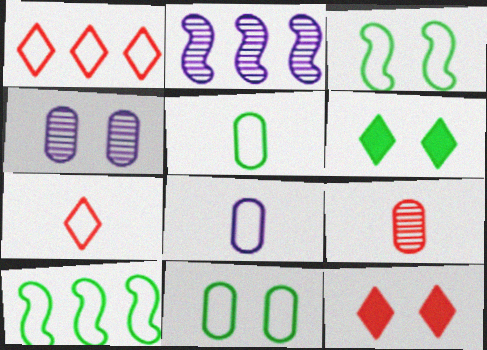[[1, 3, 8], 
[2, 5, 12], 
[3, 4, 12]]